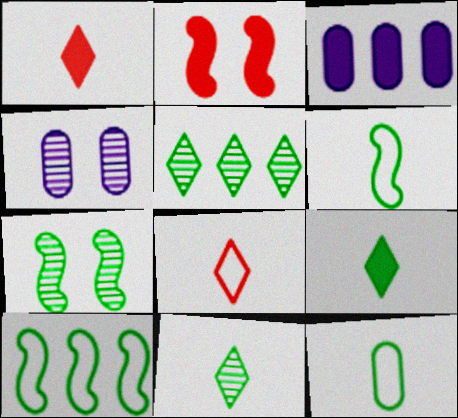[[1, 4, 10], 
[2, 3, 9], 
[3, 7, 8]]